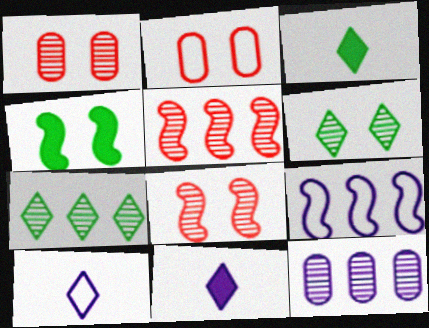[[1, 3, 9], 
[5, 7, 12]]